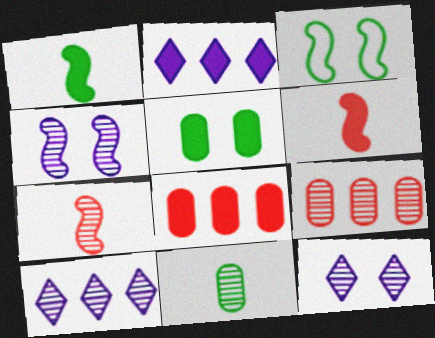[[2, 5, 6]]